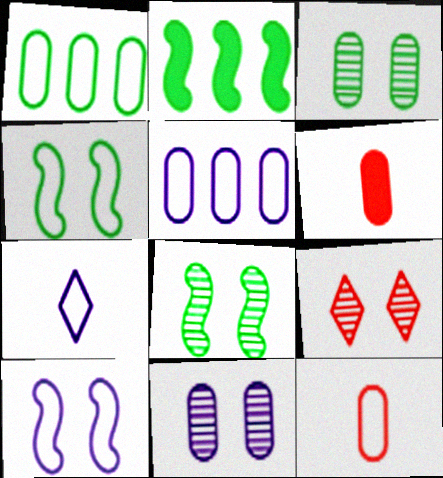[[1, 6, 11], 
[3, 5, 6], 
[5, 7, 10], 
[8, 9, 11]]